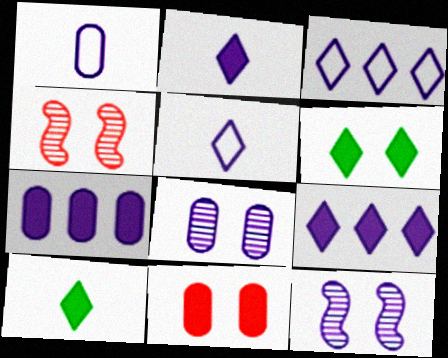[[1, 7, 8], 
[1, 9, 12], 
[5, 7, 12]]